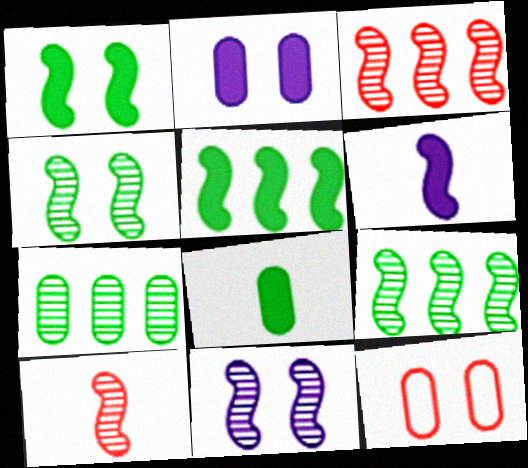[[9, 10, 11]]